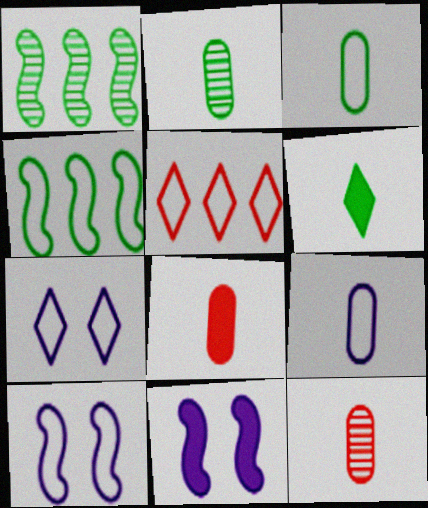[[1, 7, 8], 
[2, 5, 11], 
[2, 8, 9], 
[3, 5, 10]]